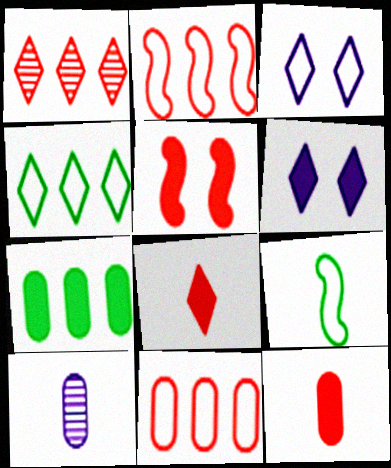[[3, 9, 11], 
[4, 5, 10], 
[8, 9, 10]]